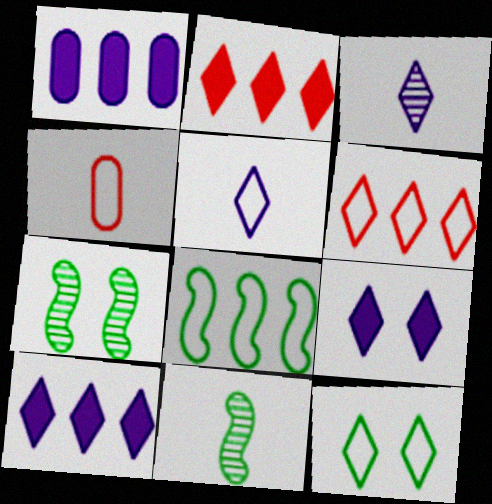[[2, 3, 12], 
[4, 7, 10], 
[5, 6, 12]]